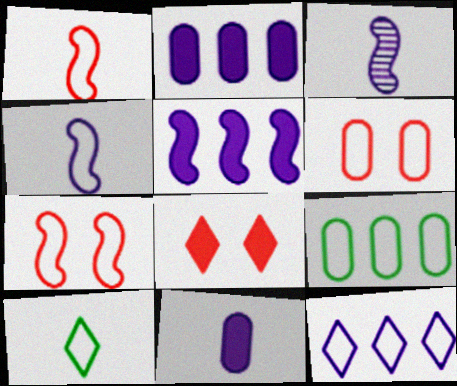[[3, 8, 9]]